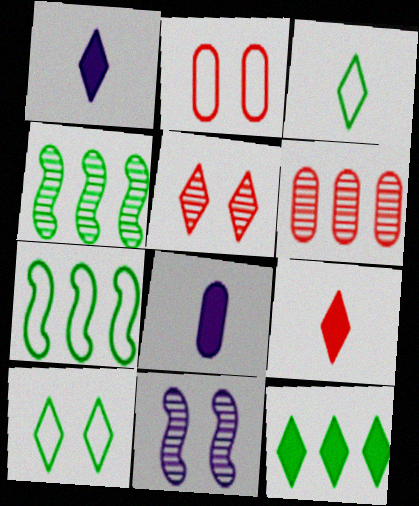[[1, 2, 4], 
[5, 7, 8]]